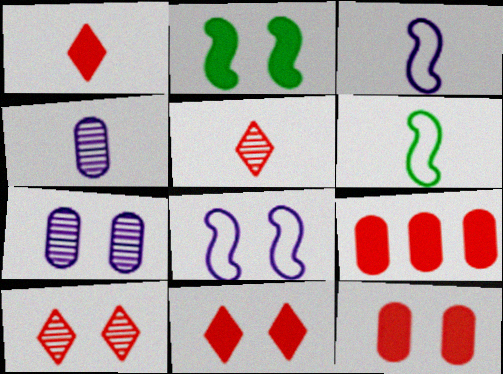[[1, 4, 6]]